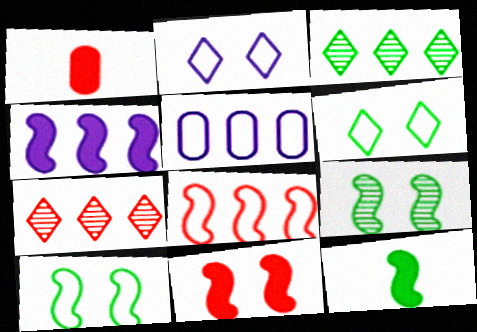[[4, 11, 12]]